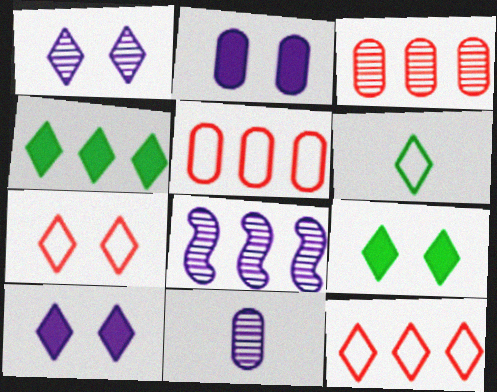[[1, 7, 9], 
[1, 8, 11], 
[4, 5, 8]]